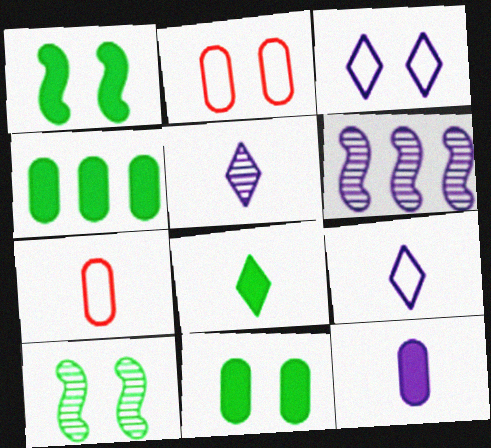[[1, 4, 8], 
[2, 6, 8], 
[3, 6, 12]]